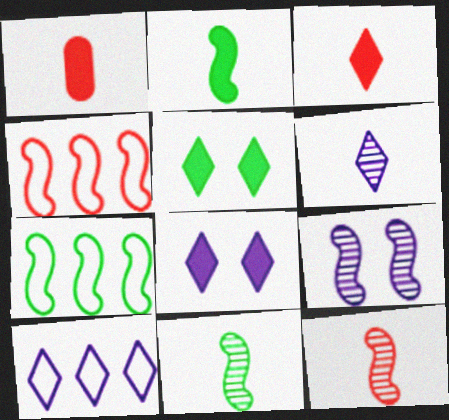[[2, 4, 9], 
[6, 8, 10]]